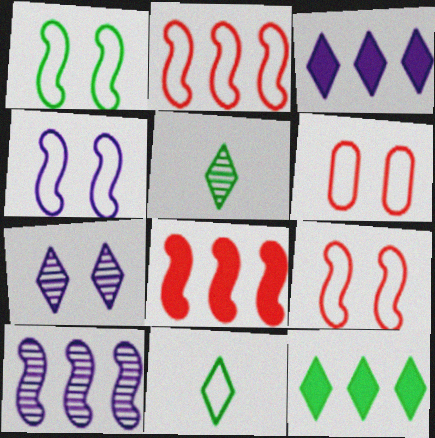[[1, 4, 9]]